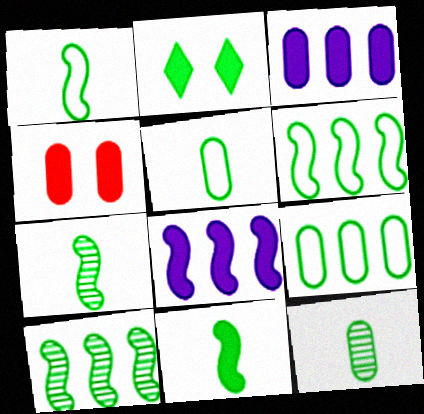[[1, 7, 11], 
[2, 5, 10], 
[2, 6, 12], 
[2, 7, 9]]